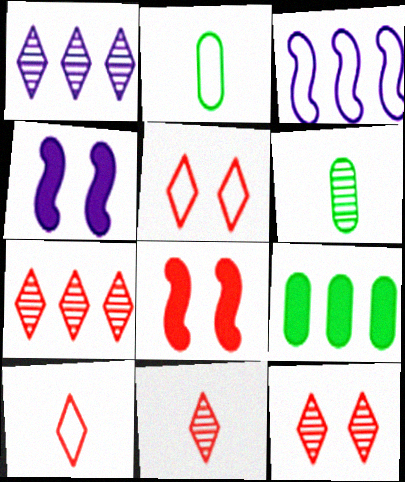[[1, 2, 8], 
[2, 3, 5], 
[2, 4, 7], 
[3, 7, 9], 
[7, 11, 12]]